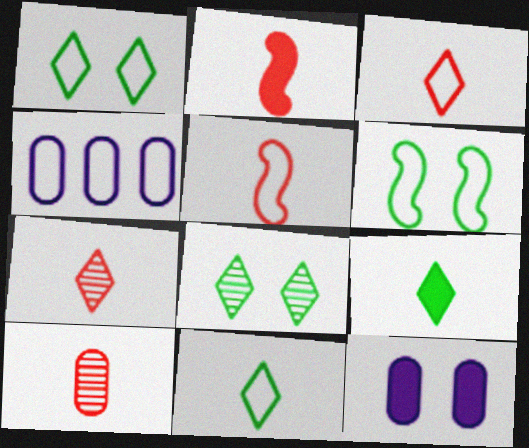[[1, 4, 5], 
[2, 3, 10], 
[2, 4, 8], 
[3, 4, 6]]